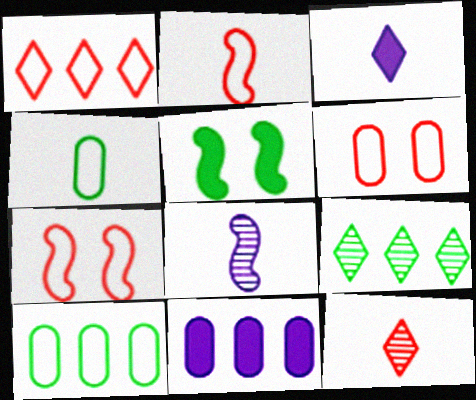[[1, 2, 6], 
[4, 5, 9]]